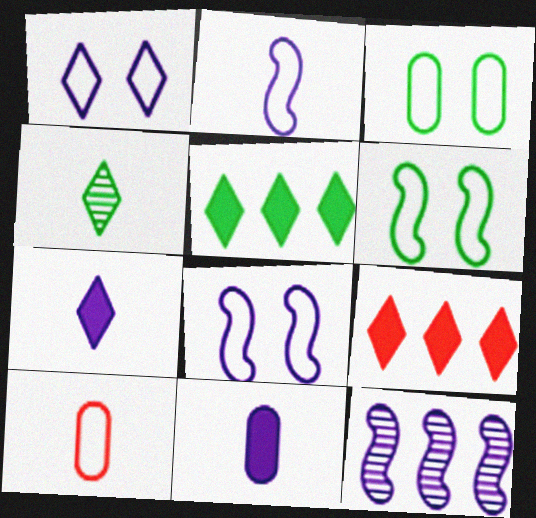[[1, 4, 9], 
[1, 11, 12]]